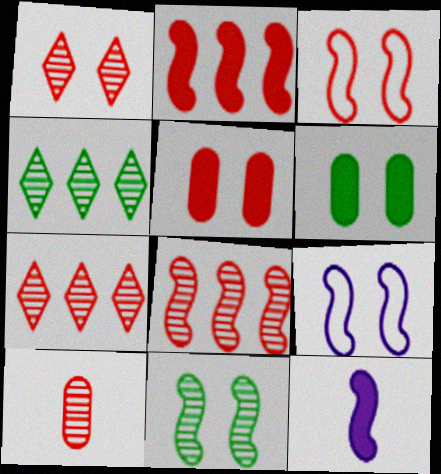[[1, 3, 5], 
[1, 6, 9], 
[1, 8, 10]]